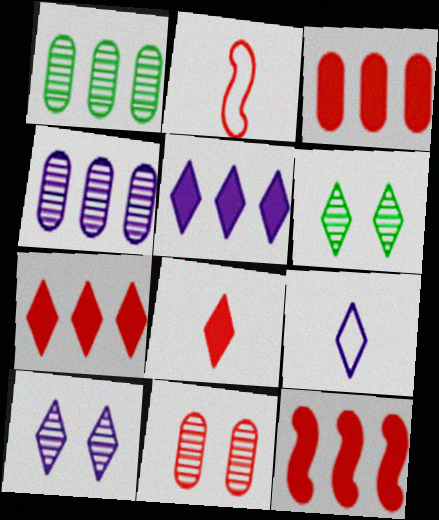[[2, 7, 11], 
[3, 7, 12], 
[5, 9, 10], 
[6, 7, 9]]